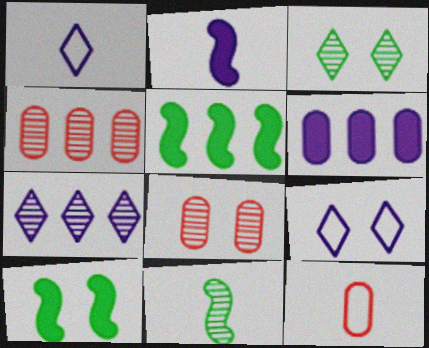[[1, 4, 10], 
[1, 5, 8], 
[7, 8, 11], 
[7, 10, 12], 
[8, 9, 10]]